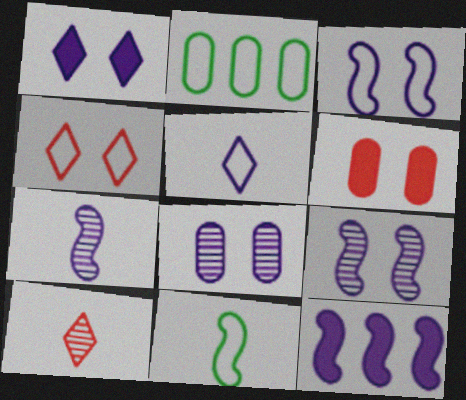[[1, 3, 8], 
[3, 7, 12], 
[5, 8, 12]]